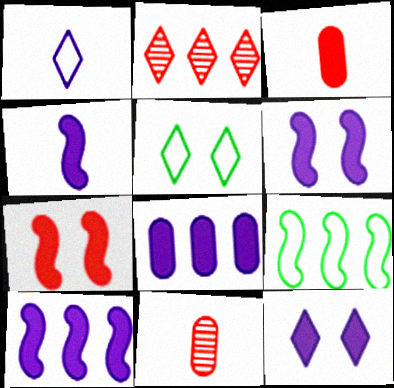[[2, 8, 9], 
[4, 6, 10], 
[4, 8, 12], 
[5, 10, 11], 
[9, 11, 12]]